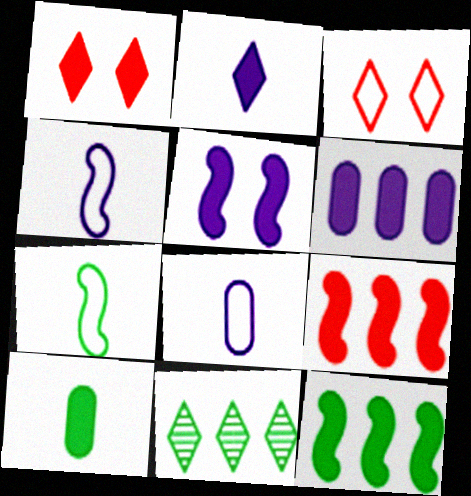[[2, 3, 11], 
[2, 5, 6]]